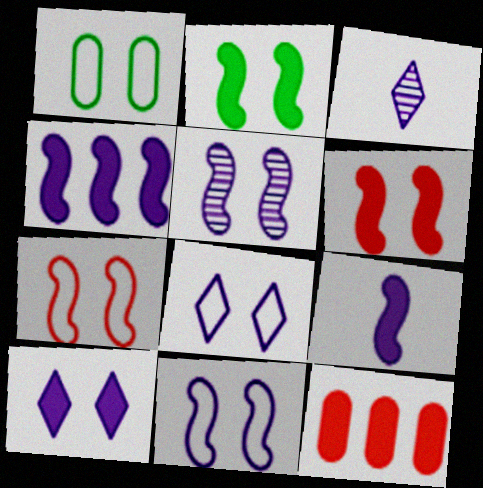[[1, 7, 8], 
[2, 5, 7]]